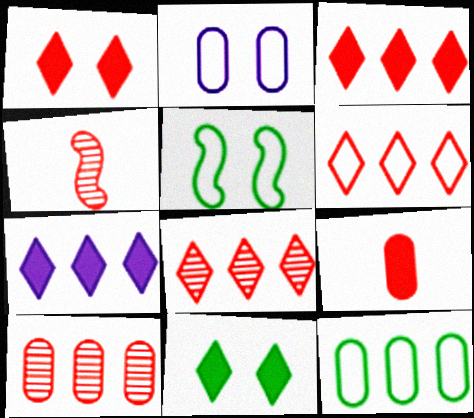[[3, 6, 8]]